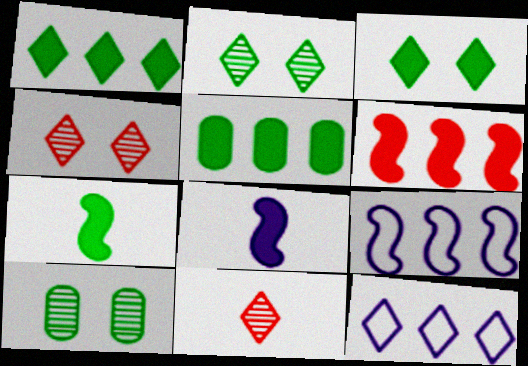[[3, 5, 7], 
[3, 11, 12]]